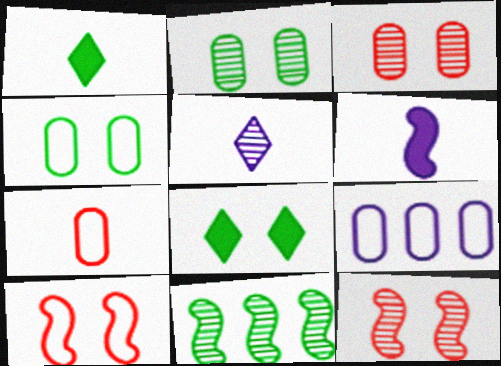[[1, 4, 11], 
[1, 9, 12], 
[3, 5, 11], 
[4, 7, 9], 
[6, 10, 11]]